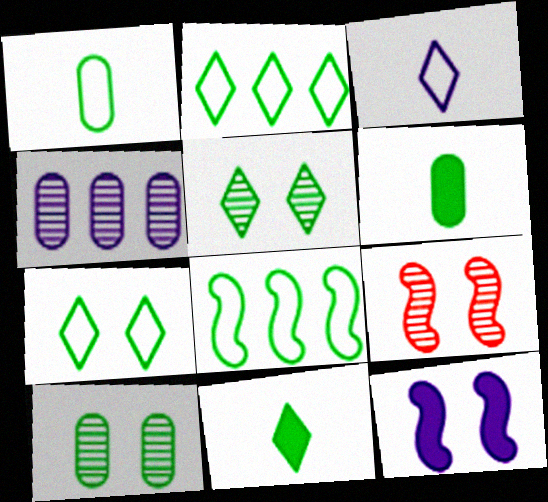[[1, 7, 8], 
[2, 5, 11], 
[3, 4, 12], 
[5, 6, 8], 
[8, 10, 11]]